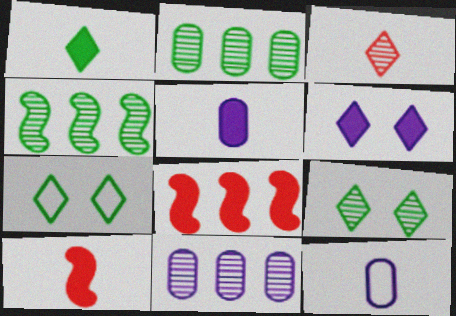[[1, 5, 10], 
[7, 10, 11], 
[8, 9, 12]]